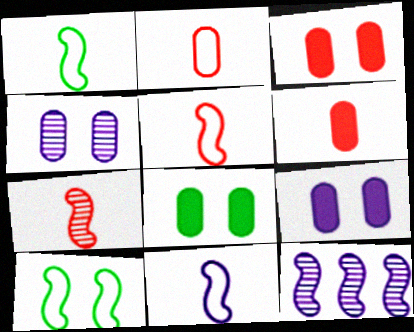[[1, 5, 11], 
[3, 8, 9]]